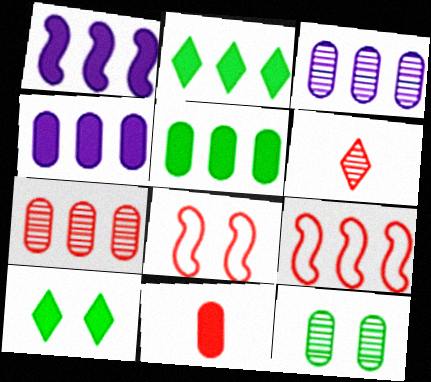[[1, 10, 11], 
[2, 3, 9]]